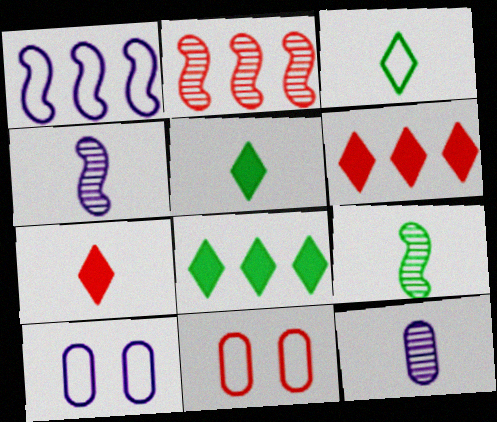[[1, 3, 11], 
[2, 5, 10], 
[2, 7, 11], 
[4, 8, 11], 
[6, 9, 10]]